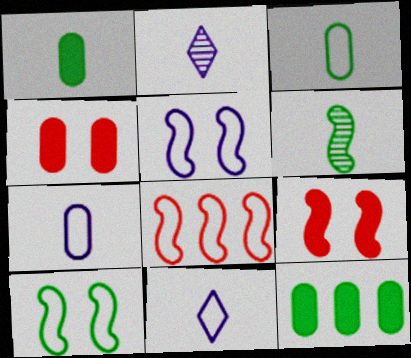[]